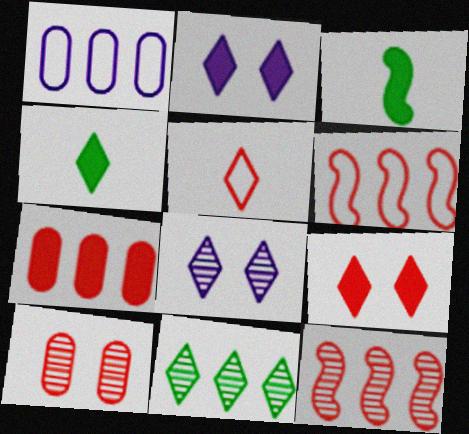[[2, 3, 7], 
[2, 5, 11]]